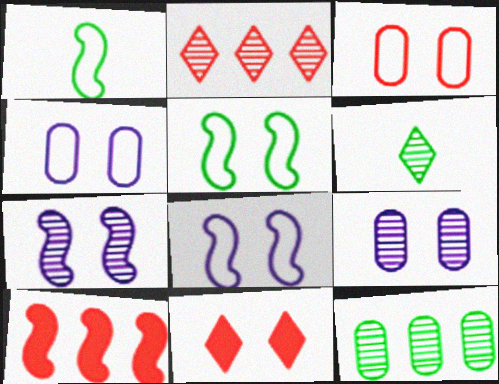[[1, 7, 10], 
[4, 6, 10], 
[5, 9, 11]]